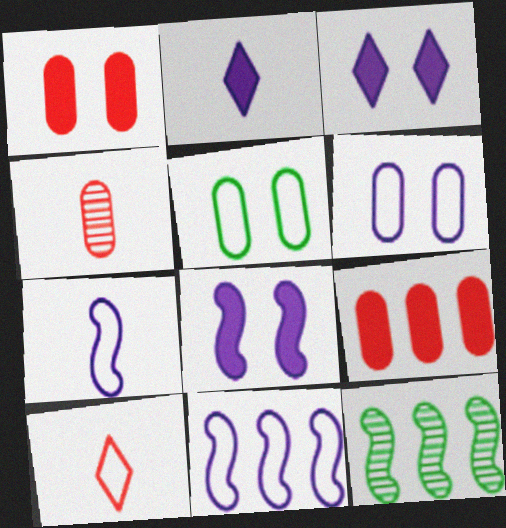[[5, 10, 11]]